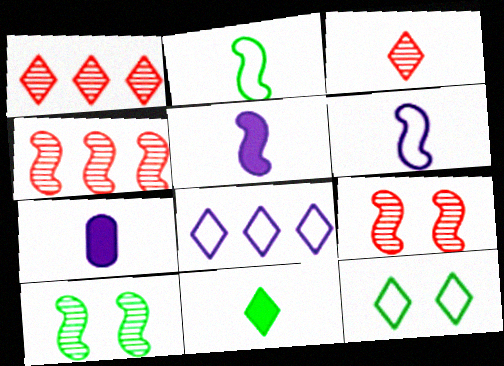[[2, 3, 7], 
[4, 7, 12]]